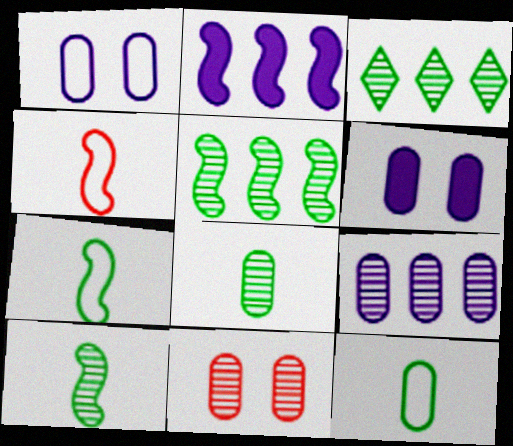[[3, 4, 6], 
[8, 9, 11]]